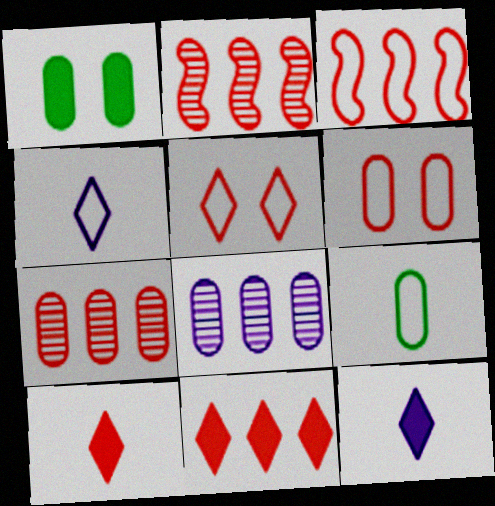[[1, 2, 4], 
[2, 6, 10], 
[3, 7, 11]]